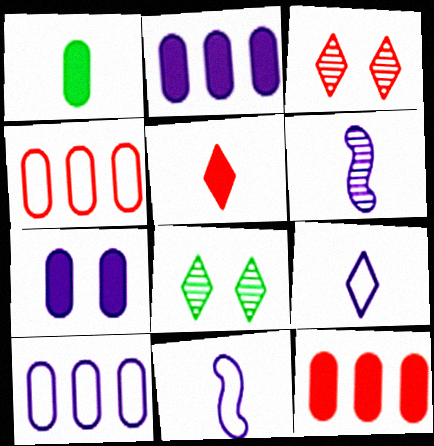[[1, 7, 12], 
[8, 11, 12]]